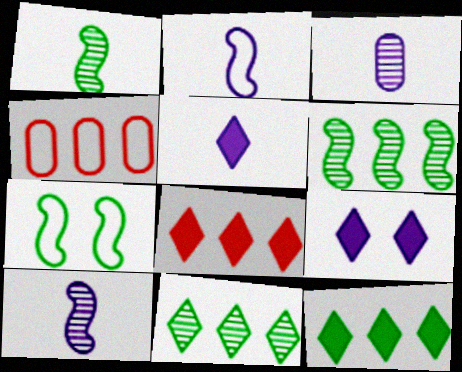[[1, 4, 9], 
[2, 3, 5], 
[3, 7, 8]]